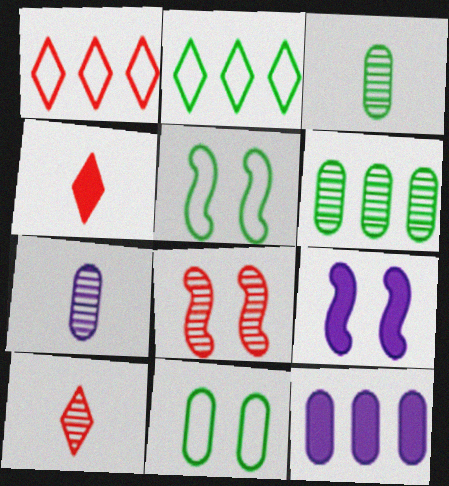[[1, 3, 9], 
[5, 8, 9], 
[5, 10, 12]]